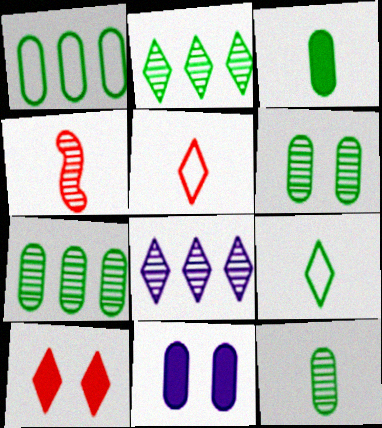[[1, 3, 6], 
[4, 6, 8], 
[6, 7, 12], 
[8, 9, 10]]